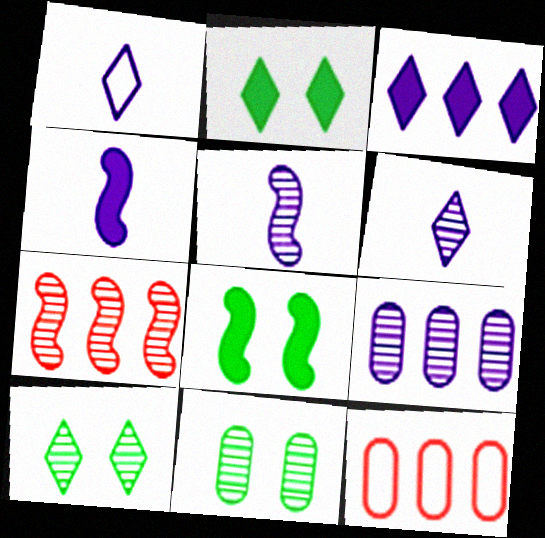[[2, 5, 12], 
[4, 10, 12], 
[6, 7, 11], 
[6, 8, 12]]